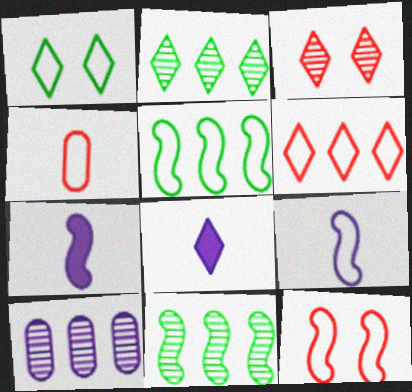[[4, 6, 12], 
[5, 9, 12], 
[7, 11, 12]]